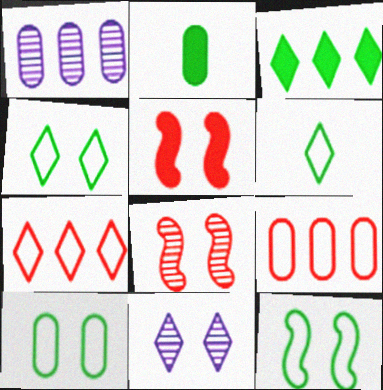[[1, 5, 6], 
[4, 10, 12], 
[5, 10, 11]]